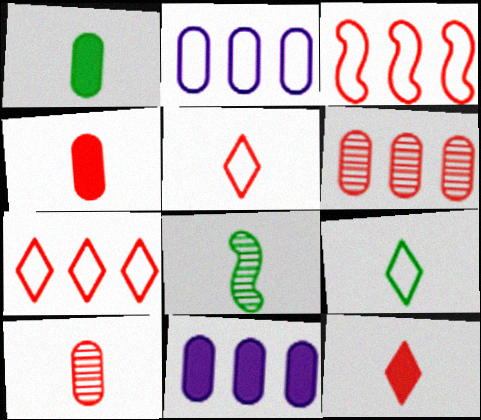[[1, 8, 9]]